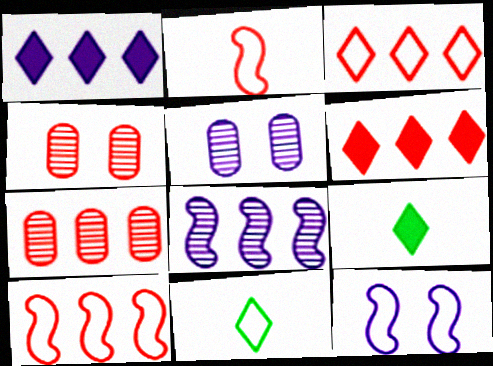[[2, 4, 6], 
[5, 9, 10], 
[6, 7, 10], 
[7, 9, 12]]